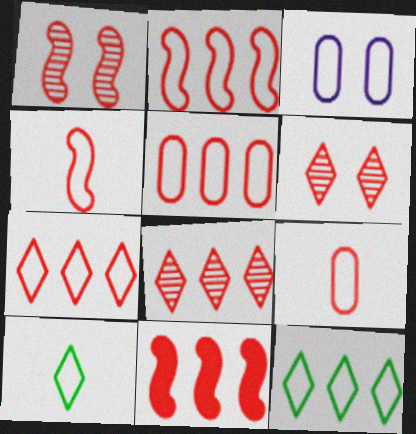[[1, 4, 11], 
[2, 3, 10], 
[2, 5, 7], 
[3, 4, 12], 
[5, 8, 11], 
[6, 9, 11]]